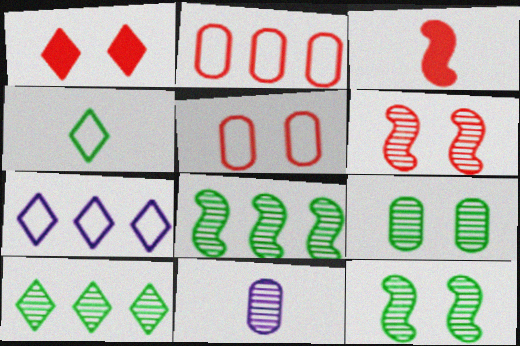[[1, 5, 6], 
[3, 4, 11], 
[3, 7, 9], 
[6, 10, 11]]